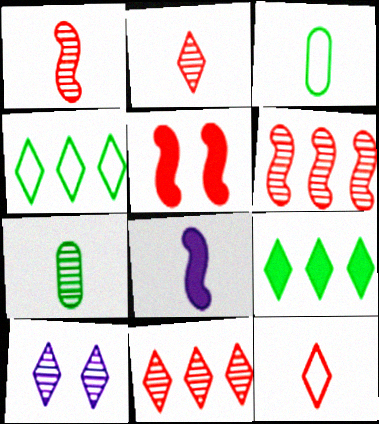[[2, 3, 8], 
[6, 7, 10], 
[7, 8, 12], 
[9, 10, 12]]